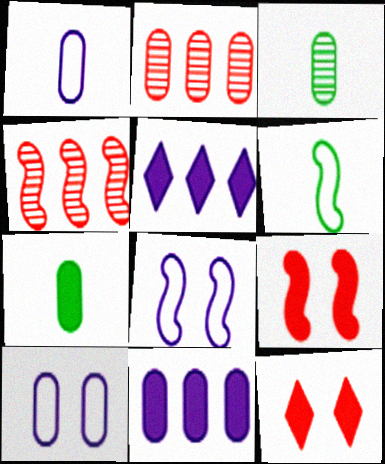[[2, 7, 10], 
[5, 7, 9]]